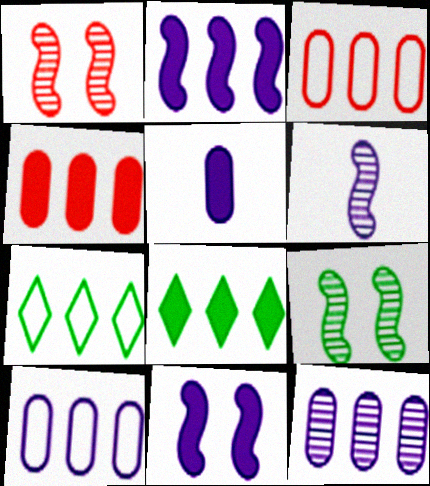[[1, 5, 7], 
[2, 4, 8]]